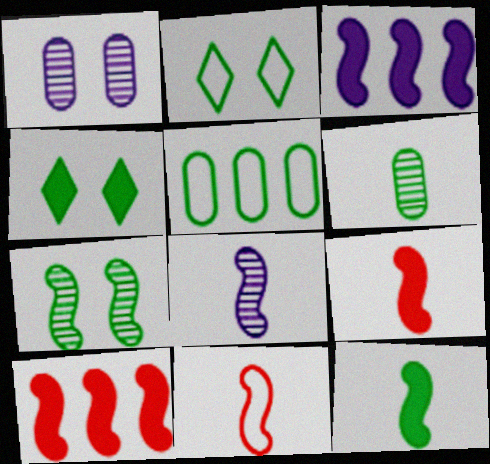[[3, 7, 11], 
[8, 11, 12]]